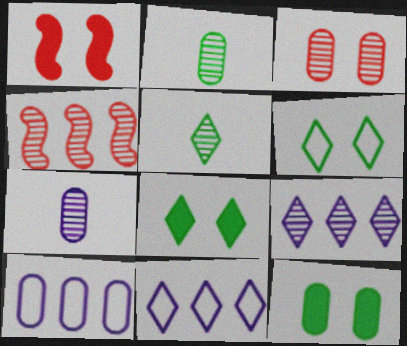[[1, 2, 11], 
[1, 5, 10]]